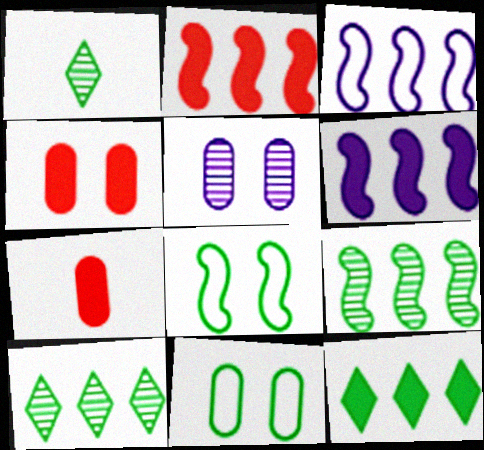[[1, 3, 4], 
[2, 3, 9], 
[4, 5, 11]]